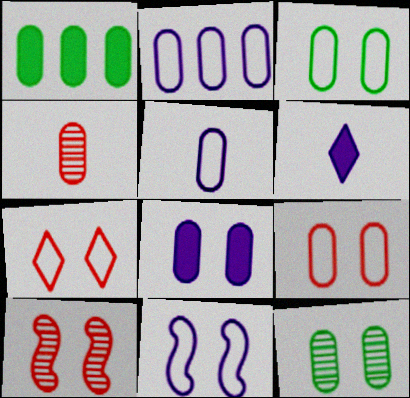[[3, 7, 11], 
[8, 9, 12]]